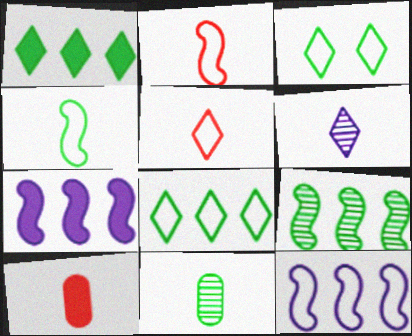[[4, 6, 10]]